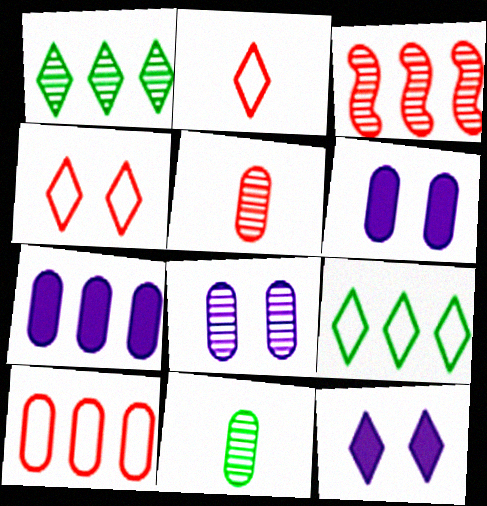[[1, 2, 12], 
[3, 7, 9], 
[6, 10, 11]]